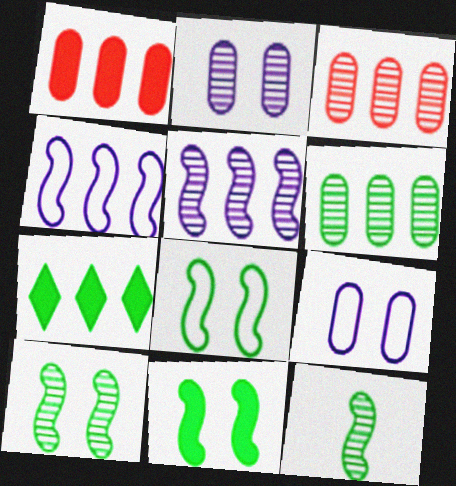[[3, 4, 7], 
[8, 10, 11]]